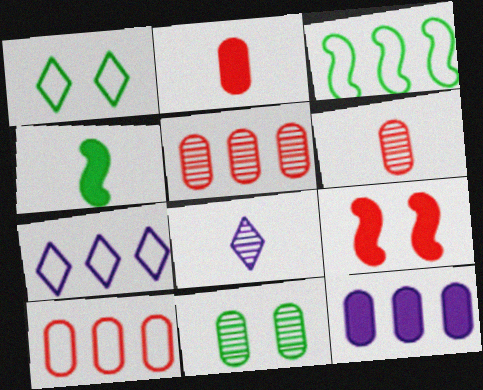[[3, 7, 10]]